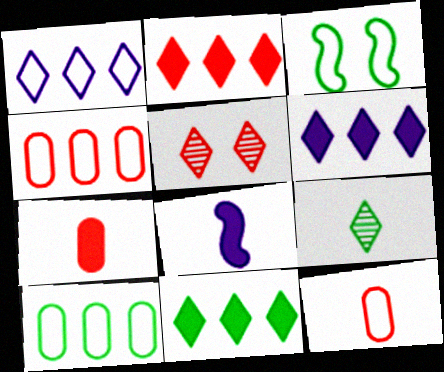[[1, 3, 12], 
[2, 6, 11], 
[5, 8, 10], 
[8, 9, 12]]